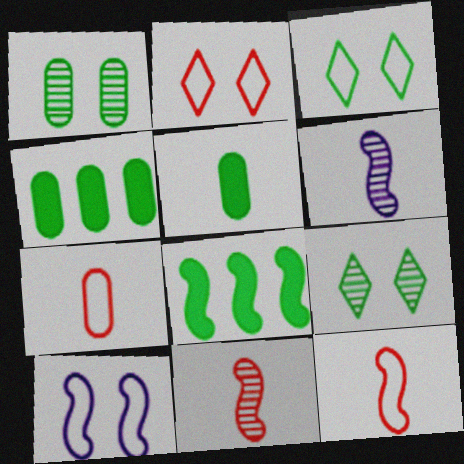[[2, 4, 6], 
[8, 10, 11]]